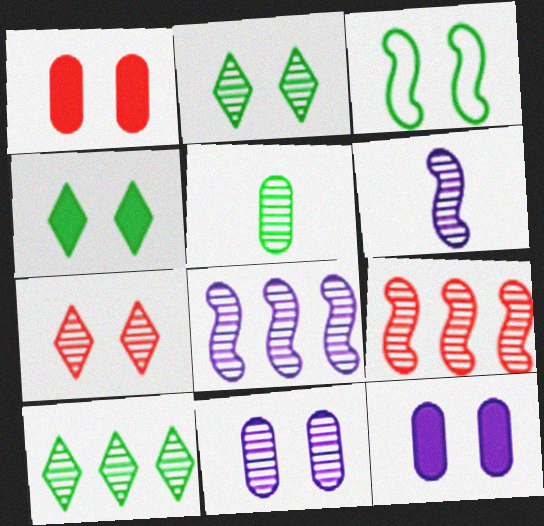[[3, 7, 12], 
[5, 7, 8]]